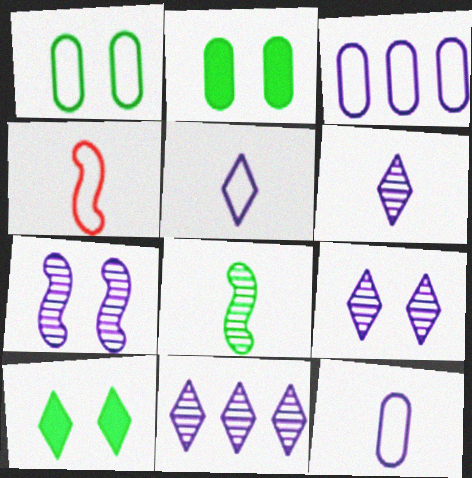[[2, 4, 11], 
[6, 9, 11]]